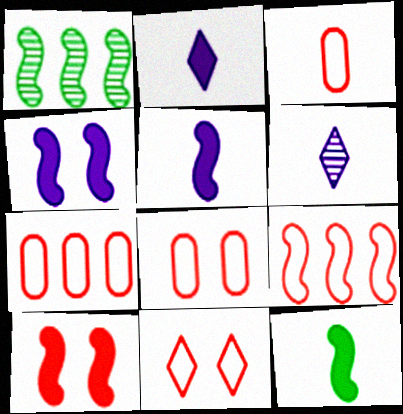[[1, 2, 8], 
[3, 6, 12], 
[3, 7, 8], 
[3, 9, 11]]